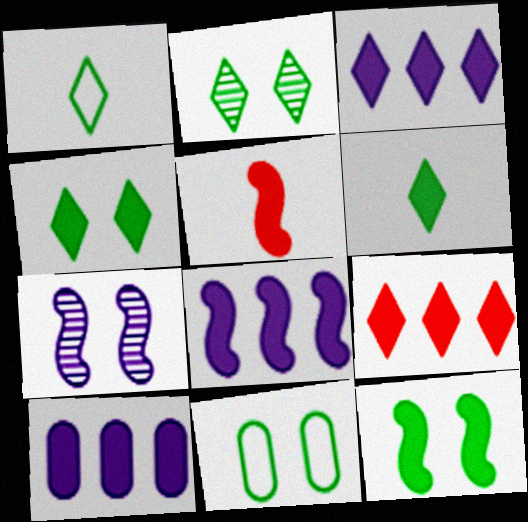[[2, 11, 12], 
[3, 8, 10], 
[4, 5, 10], 
[5, 8, 12]]